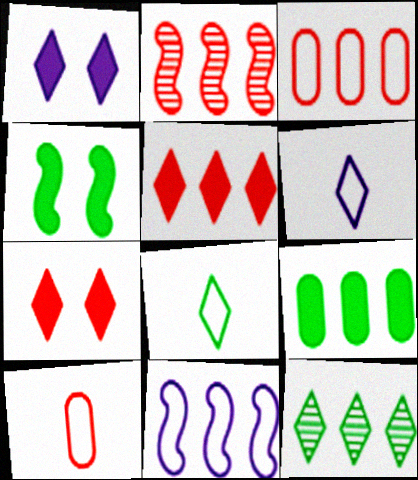[[2, 3, 5], 
[2, 7, 10], 
[6, 7, 12]]